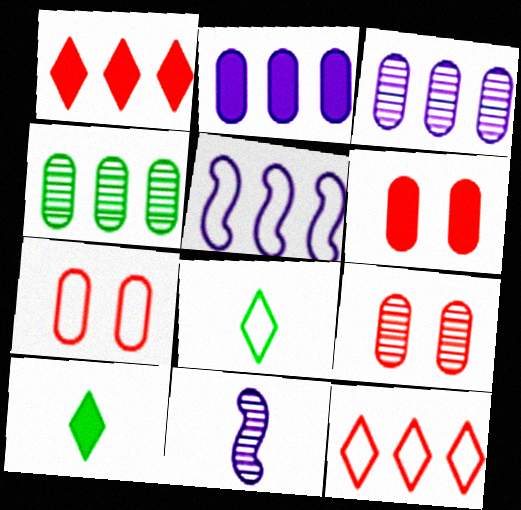[[1, 4, 5], 
[5, 7, 8], 
[5, 9, 10], 
[6, 7, 9]]